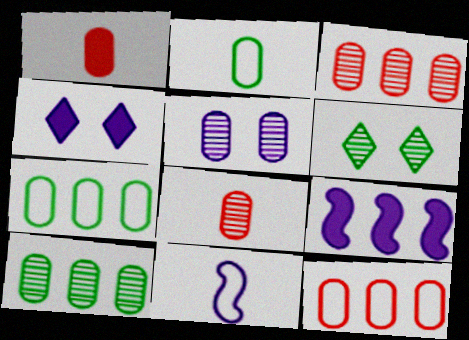[[1, 5, 7], 
[5, 8, 10]]